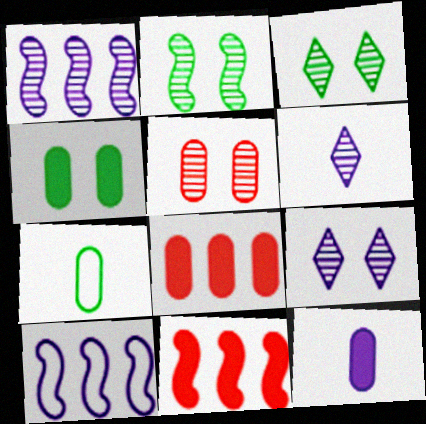[[2, 5, 9], 
[4, 8, 12], 
[7, 9, 11], 
[9, 10, 12]]